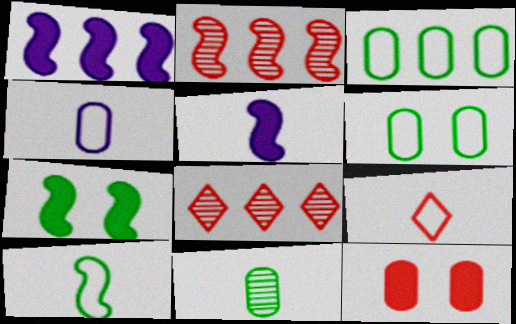[[1, 3, 8], 
[2, 9, 12], 
[4, 7, 8], 
[4, 9, 10], 
[5, 6, 8], 
[5, 9, 11]]